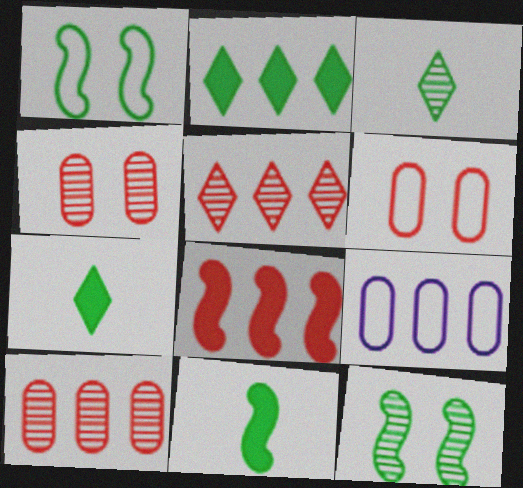[]